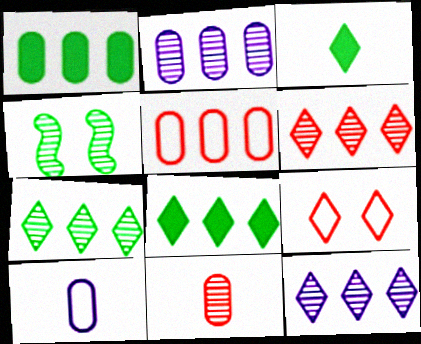[[1, 2, 5], 
[3, 9, 12], 
[4, 11, 12], 
[6, 7, 12]]